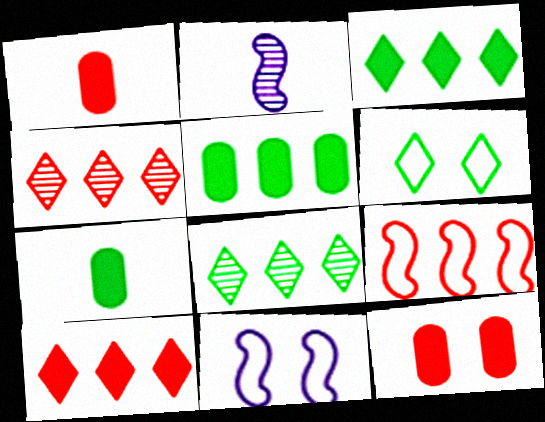[[1, 8, 11], 
[4, 7, 11]]